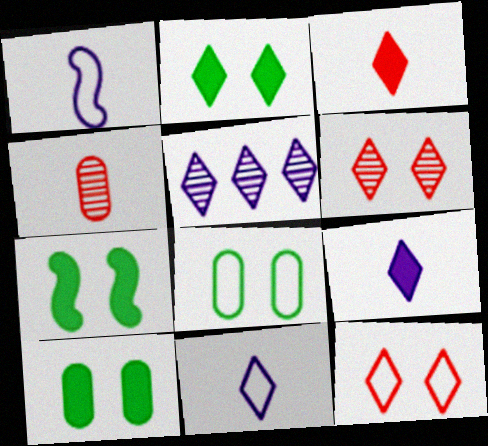[[2, 7, 10]]